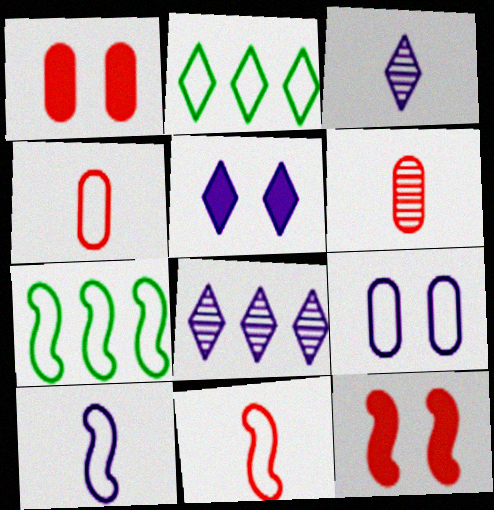[[1, 3, 7], 
[2, 9, 11], 
[5, 6, 7]]